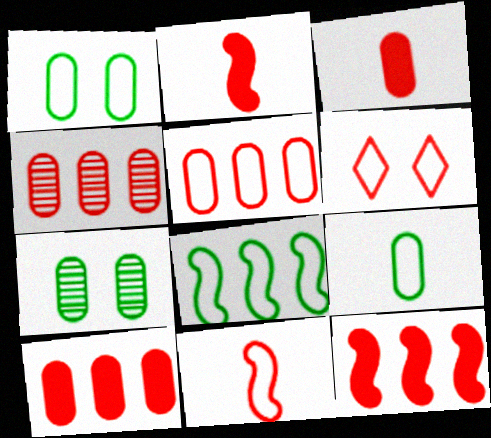[[2, 4, 6], 
[4, 5, 10], 
[5, 6, 11]]